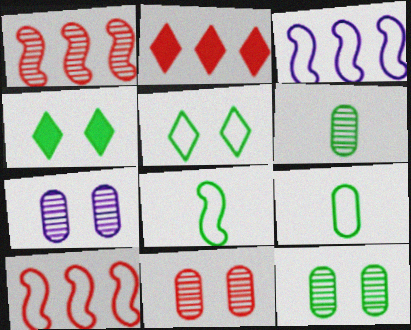[[2, 7, 8], 
[7, 11, 12]]